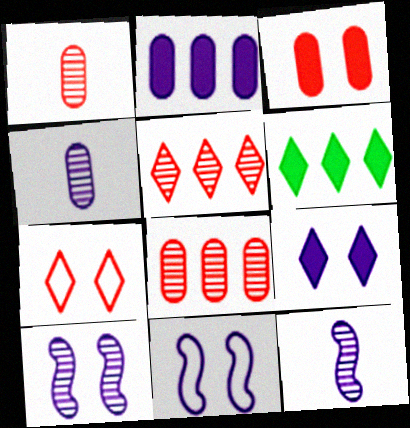[[1, 6, 11]]